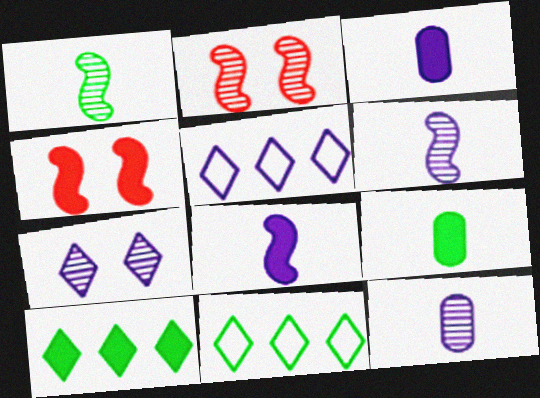[[2, 3, 11], 
[2, 5, 9], 
[3, 4, 10], 
[4, 11, 12]]